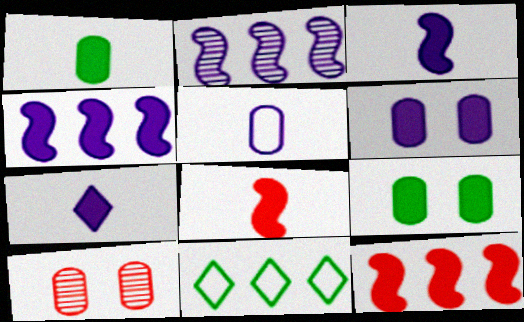[[1, 7, 8], 
[3, 10, 11], 
[4, 6, 7], 
[7, 9, 12]]